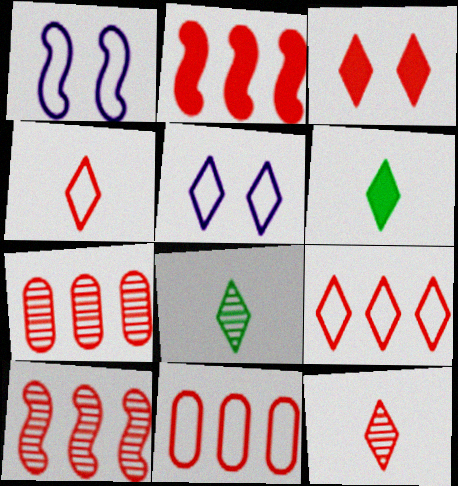[[1, 6, 7], 
[2, 7, 9], 
[3, 9, 12]]